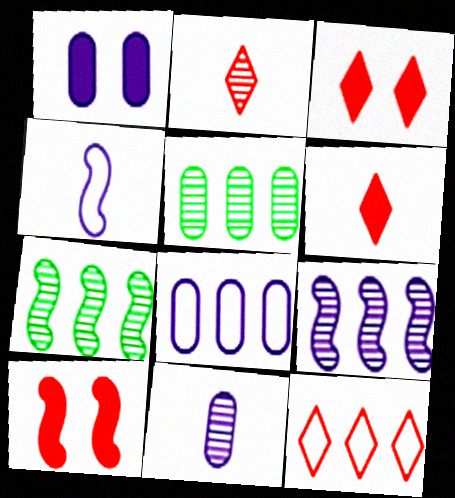[[1, 8, 11], 
[2, 3, 12], 
[3, 4, 5], 
[4, 7, 10]]